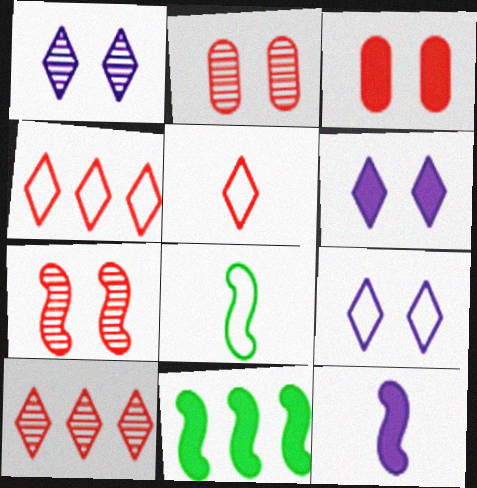[[1, 6, 9]]